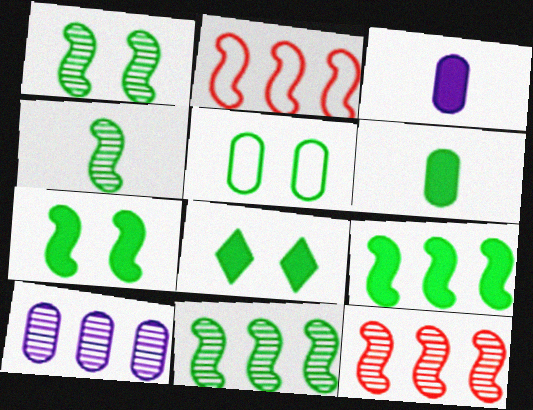[[1, 4, 11], 
[1, 5, 8], 
[6, 8, 9]]